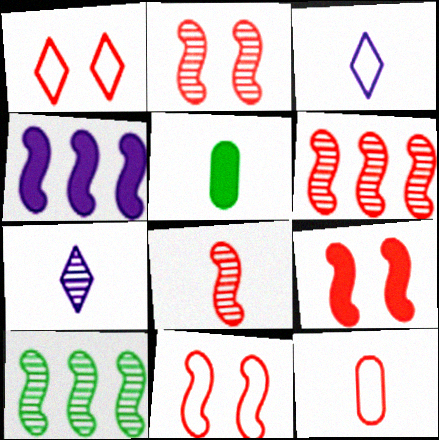[[2, 6, 8], 
[2, 9, 11], 
[3, 5, 8]]